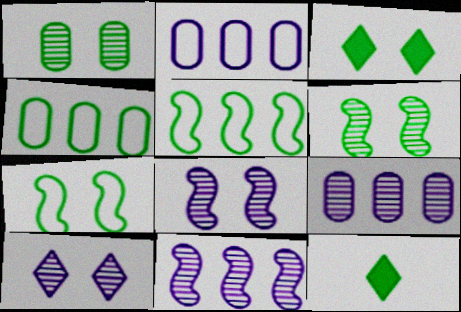[[1, 3, 7], 
[1, 5, 12], 
[4, 6, 12]]